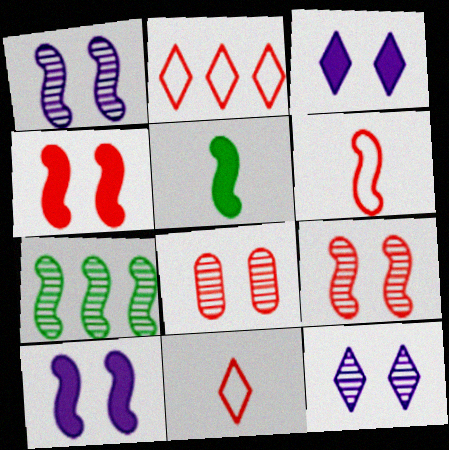[[6, 7, 10]]